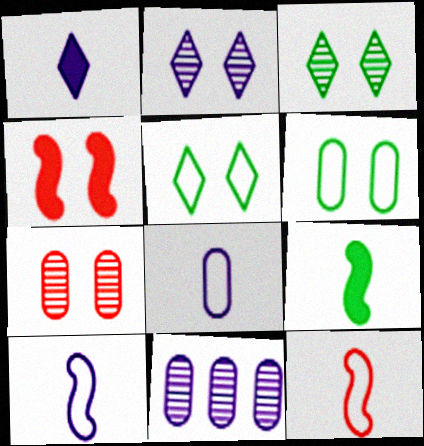[[2, 4, 6]]